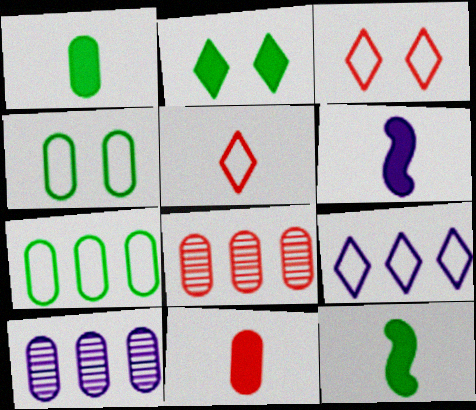[[3, 10, 12], 
[4, 10, 11]]